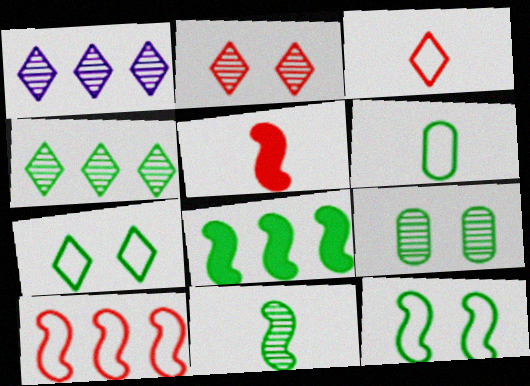[[4, 9, 11], 
[8, 11, 12]]